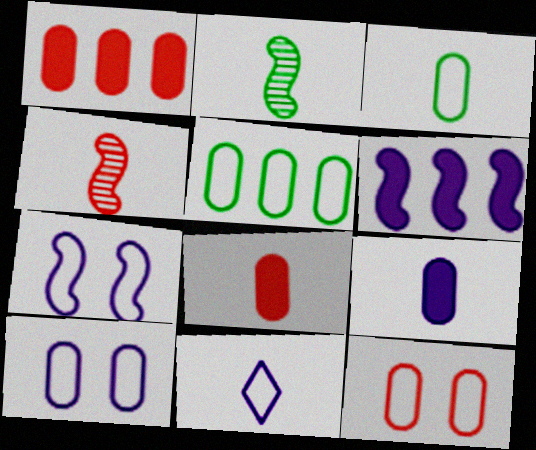[[2, 8, 11]]